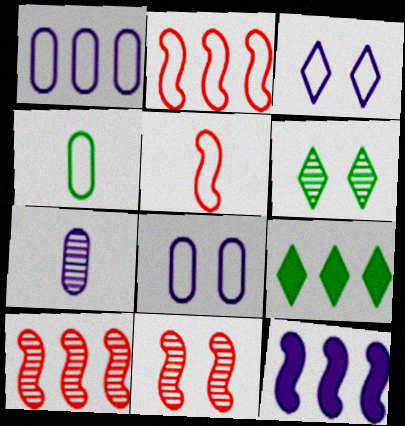[[1, 9, 10], 
[2, 3, 4], 
[3, 7, 12], 
[6, 7, 10]]